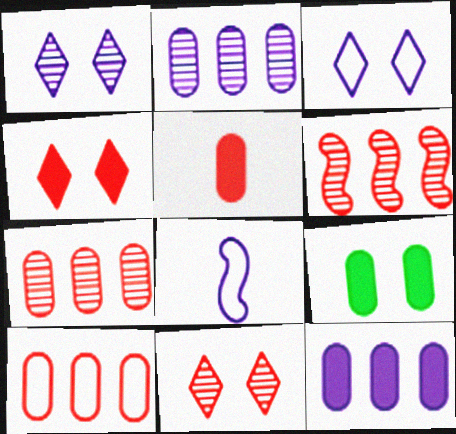[[1, 8, 12], 
[5, 9, 12]]